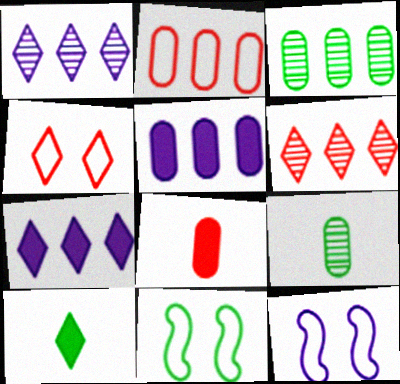[[1, 4, 10], 
[1, 8, 11], 
[2, 3, 5], 
[3, 10, 11]]